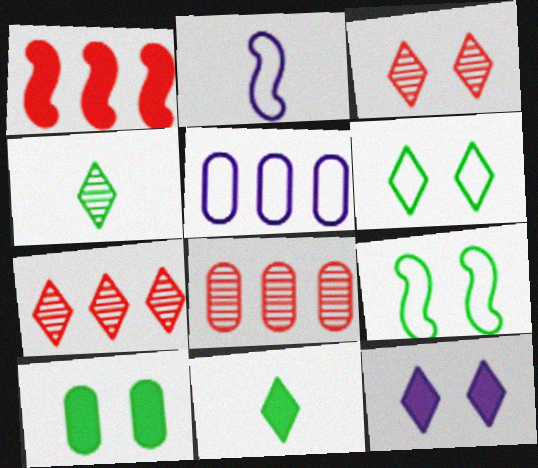[[2, 7, 10], 
[3, 6, 12]]